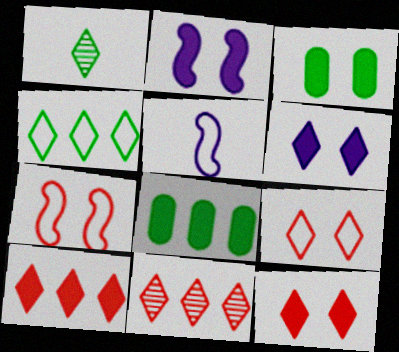[[2, 3, 12], 
[3, 5, 11]]